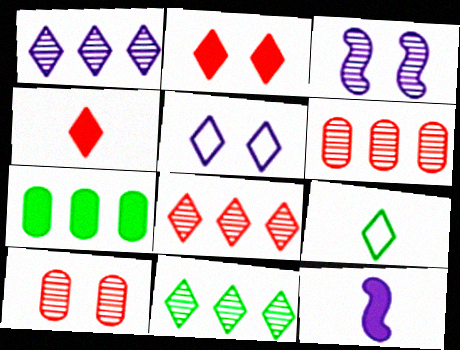[[1, 2, 9], 
[1, 8, 11], 
[2, 7, 12], 
[4, 5, 11]]